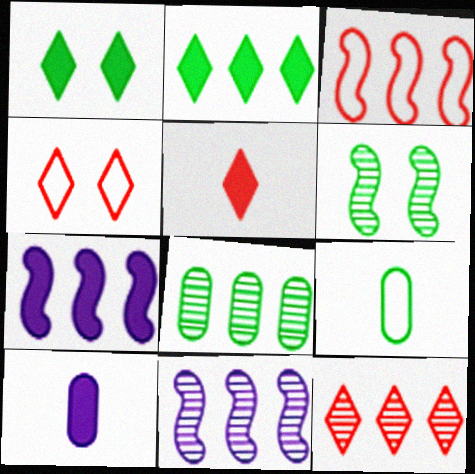[[2, 6, 9], 
[4, 5, 12], 
[8, 11, 12]]